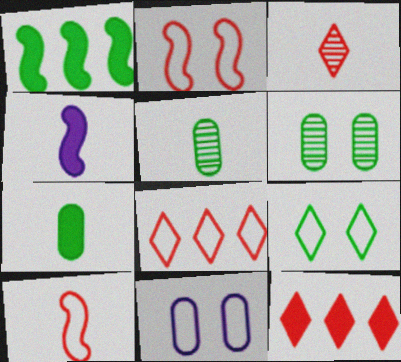[[1, 3, 11], 
[1, 5, 9], 
[2, 9, 11], 
[4, 6, 8]]